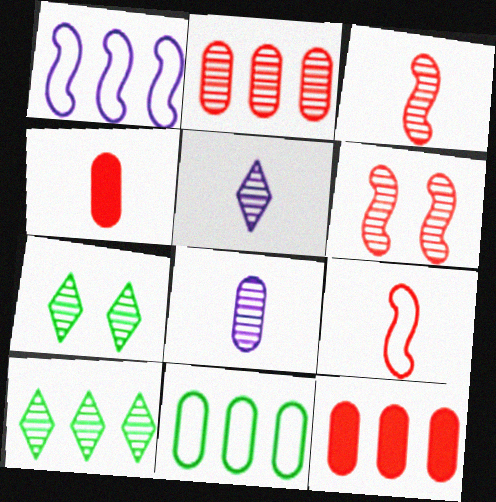[[1, 4, 7], 
[1, 10, 12], 
[6, 8, 10]]